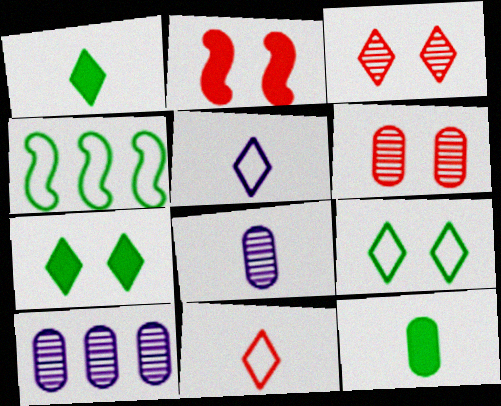[]